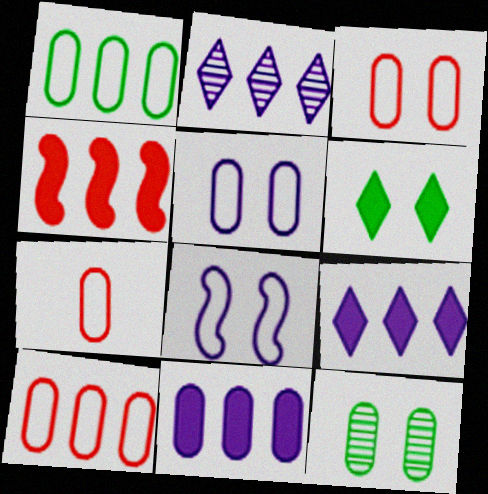[[1, 2, 4], 
[1, 5, 7], 
[3, 7, 10], 
[7, 11, 12]]